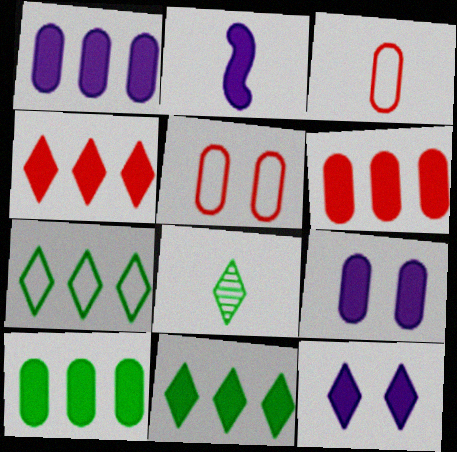[[1, 2, 12], 
[1, 6, 10], 
[2, 3, 8]]